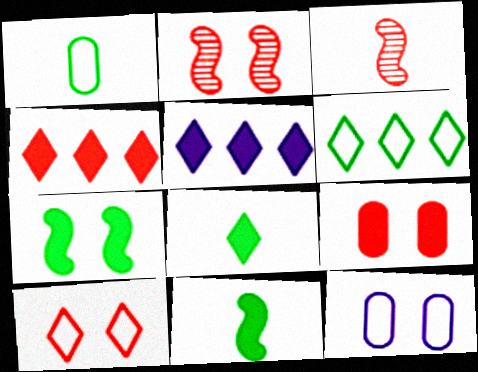[[1, 2, 5], 
[2, 9, 10], 
[5, 9, 11]]